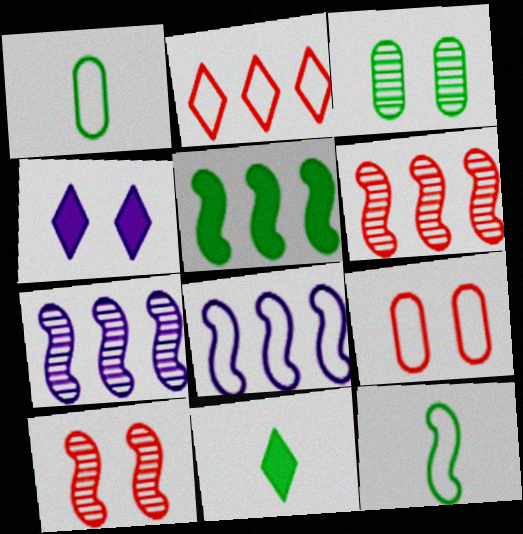[[1, 4, 6], 
[5, 6, 8], 
[7, 9, 11]]